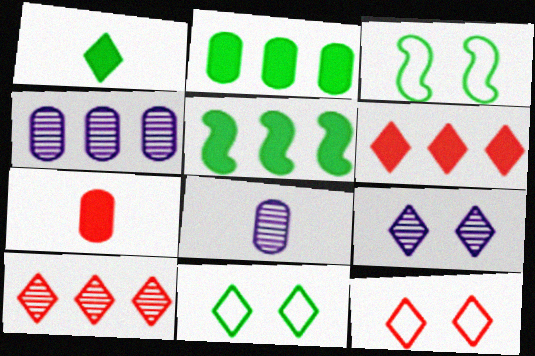[[3, 6, 8], 
[5, 8, 12]]